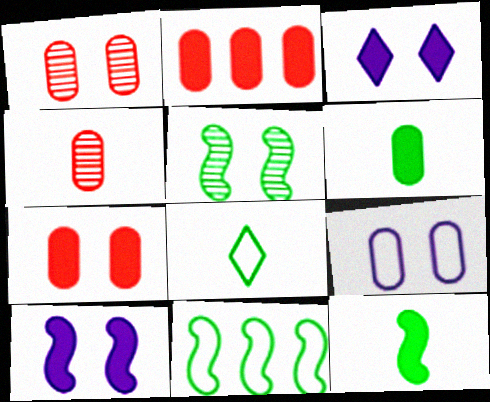[[2, 3, 12], 
[3, 4, 11], 
[5, 11, 12]]